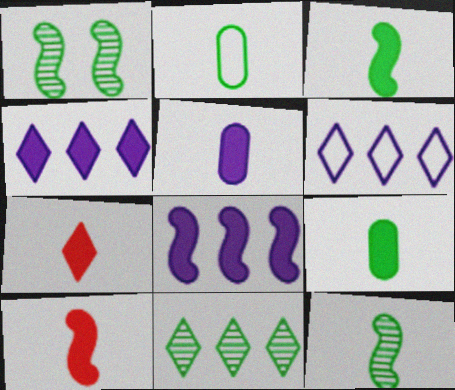[[3, 5, 7]]